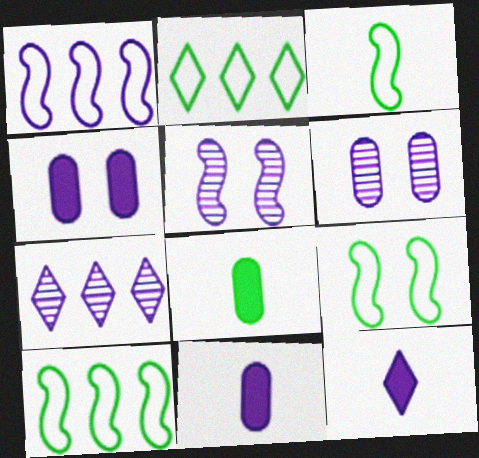[[1, 6, 12], 
[3, 9, 10]]